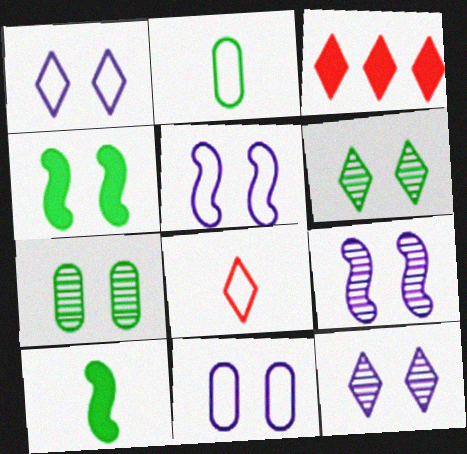[[1, 5, 11], 
[2, 3, 9]]